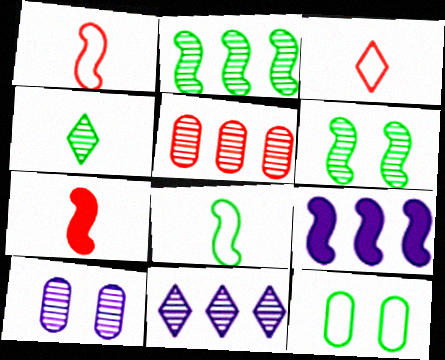[[1, 6, 9], 
[2, 5, 11], 
[7, 11, 12]]